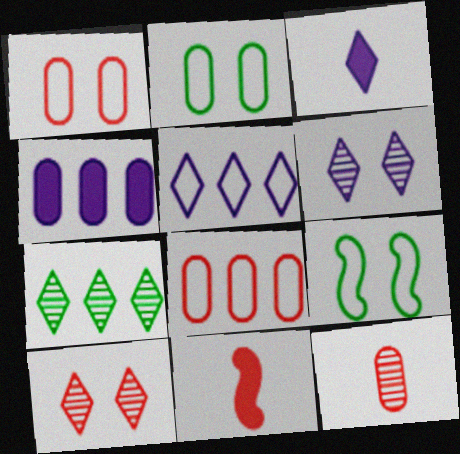[[2, 4, 12], 
[3, 5, 6], 
[8, 10, 11]]